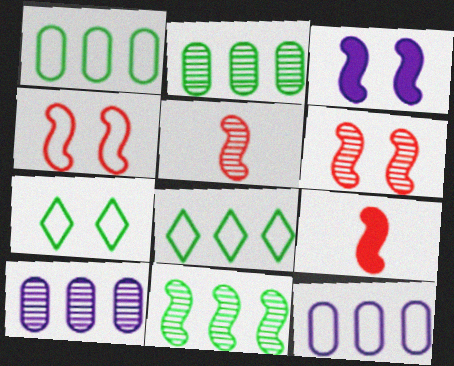[[7, 9, 10]]